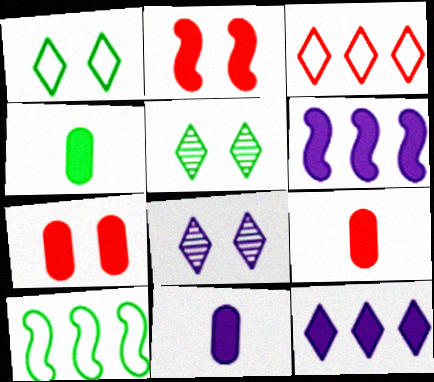[[2, 4, 12], 
[4, 5, 10], 
[4, 9, 11], 
[8, 9, 10]]